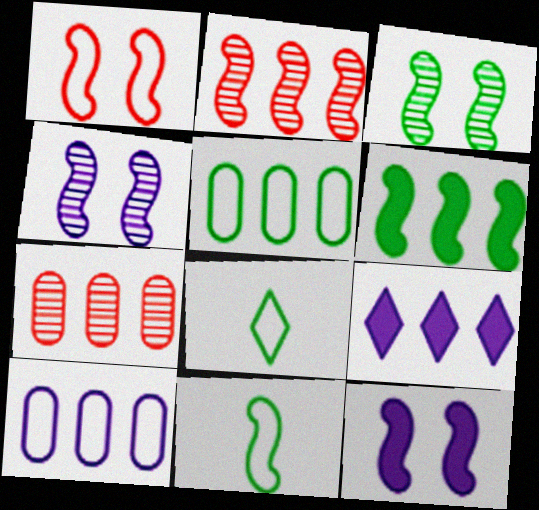[[1, 3, 12], 
[1, 8, 10], 
[2, 5, 9], 
[2, 11, 12], 
[3, 6, 11], 
[7, 8, 12]]